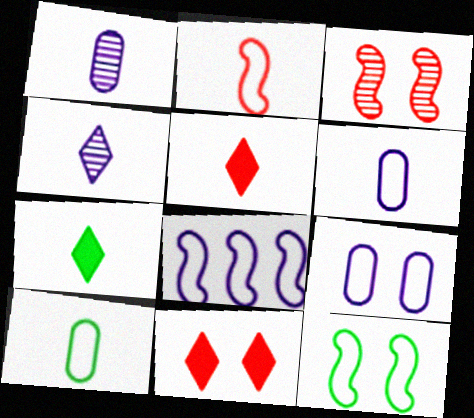[[1, 2, 7], 
[2, 8, 12]]